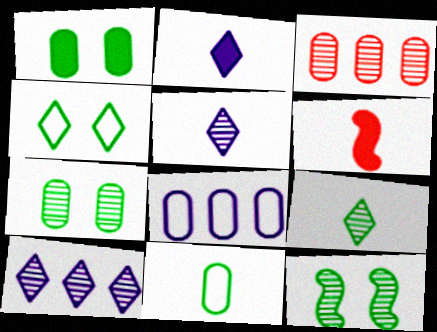[[1, 4, 12], 
[3, 5, 12], 
[5, 6, 11]]